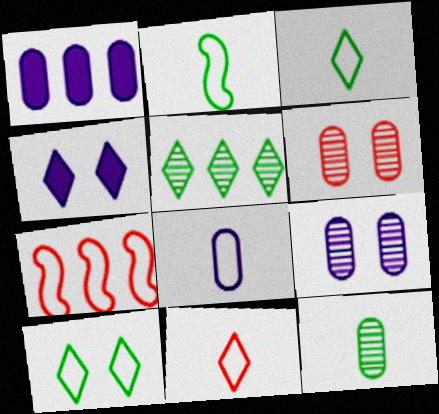[[1, 5, 7], 
[1, 8, 9], 
[2, 8, 11], 
[4, 5, 11], 
[4, 7, 12], 
[7, 8, 10]]